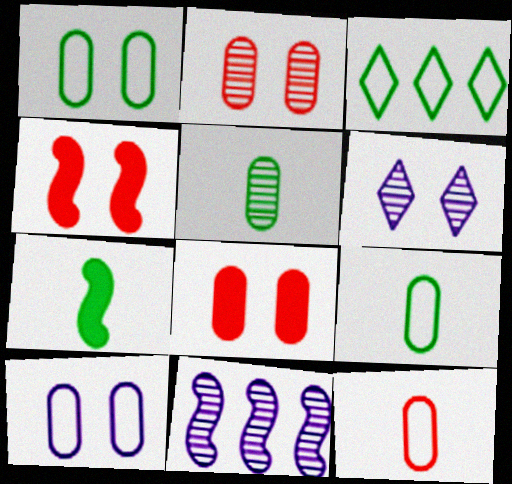[[1, 4, 6]]